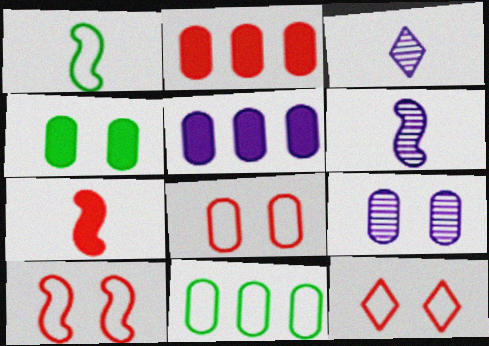[[1, 6, 7], 
[4, 8, 9], 
[8, 10, 12]]